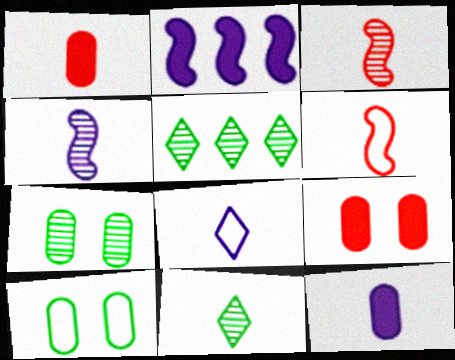[[4, 8, 12], 
[6, 11, 12]]